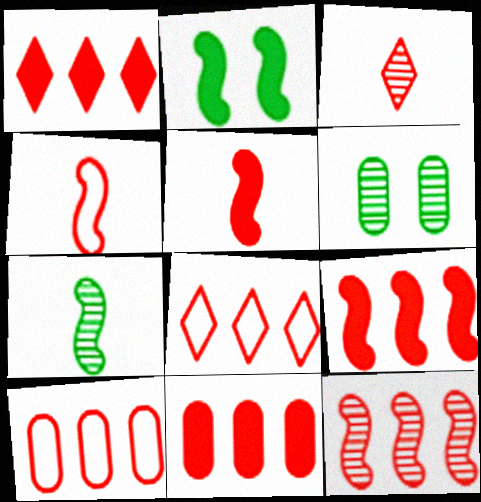[[1, 9, 11], 
[1, 10, 12], 
[8, 11, 12]]